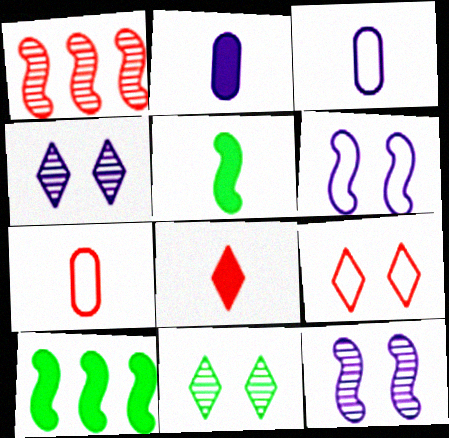[[1, 5, 6], 
[2, 5, 8], 
[4, 7, 10]]